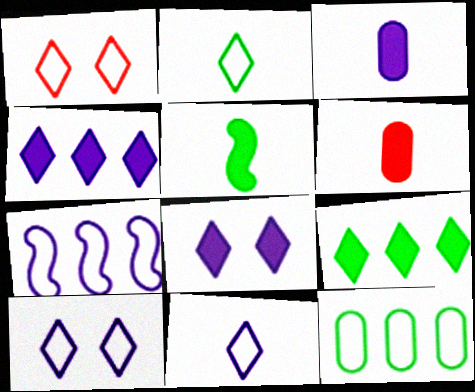[]